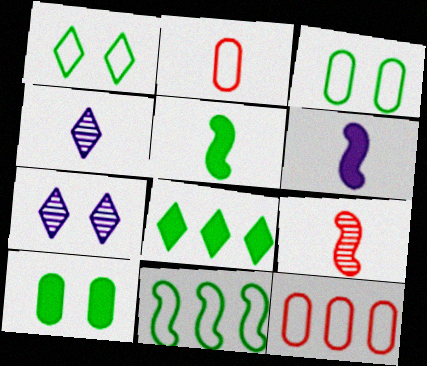[[2, 4, 5], 
[5, 7, 12], 
[5, 8, 10]]